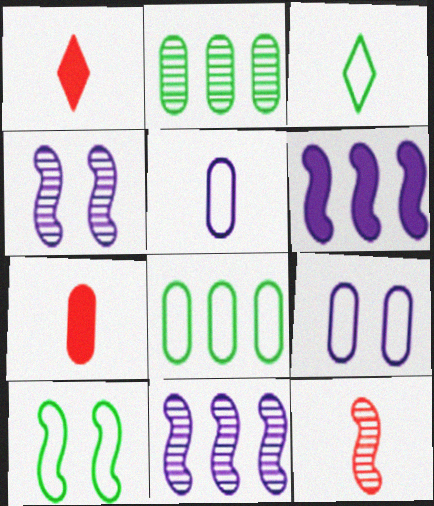[[1, 4, 8], 
[2, 7, 9], 
[3, 8, 10], 
[6, 10, 12]]